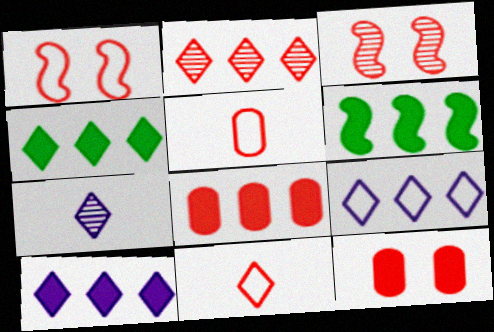[[2, 4, 9], 
[3, 8, 11], 
[6, 8, 10]]